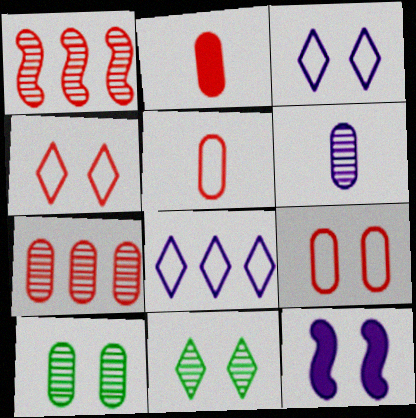[[1, 2, 4], 
[1, 6, 11], 
[2, 7, 9], 
[4, 10, 12], 
[6, 7, 10], 
[6, 8, 12], 
[9, 11, 12]]